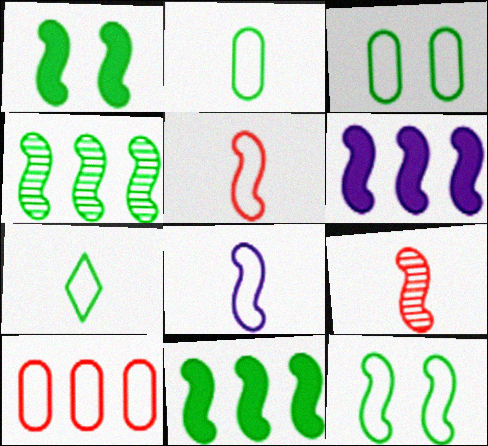[[6, 9, 12]]